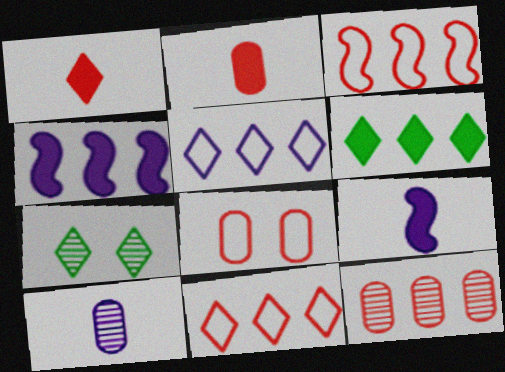[[1, 5, 7], 
[2, 8, 12]]